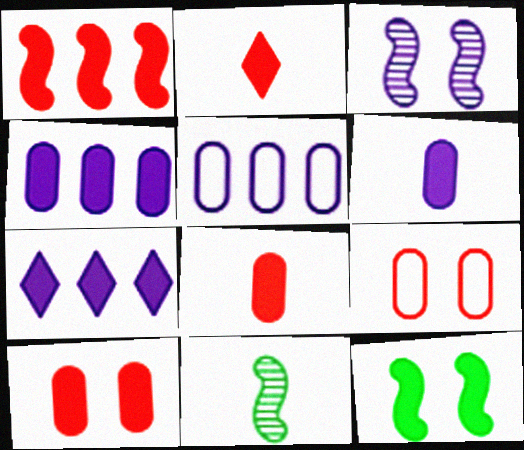[[1, 2, 10], 
[2, 4, 12], 
[7, 8, 12], 
[7, 9, 11]]